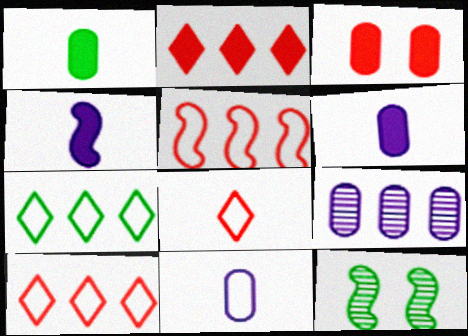[[1, 7, 12], 
[2, 11, 12], 
[4, 5, 12], 
[6, 10, 12]]